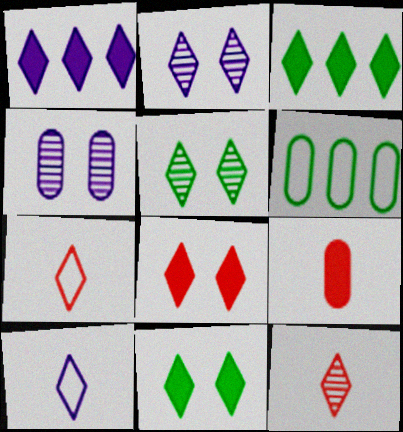[[1, 2, 10], 
[1, 5, 7], 
[2, 3, 7], 
[4, 6, 9]]